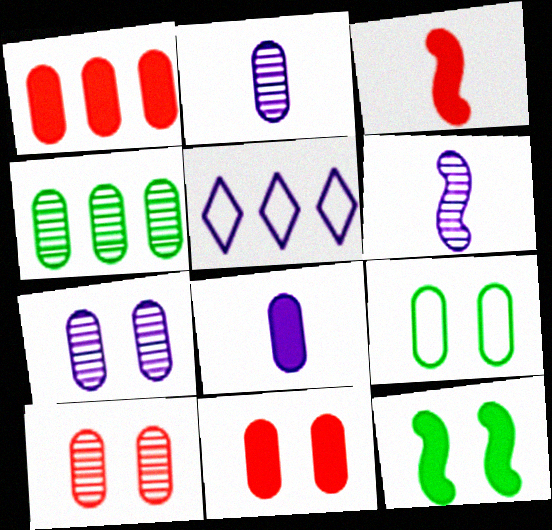[[1, 2, 9], 
[2, 4, 10], 
[7, 9, 11]]